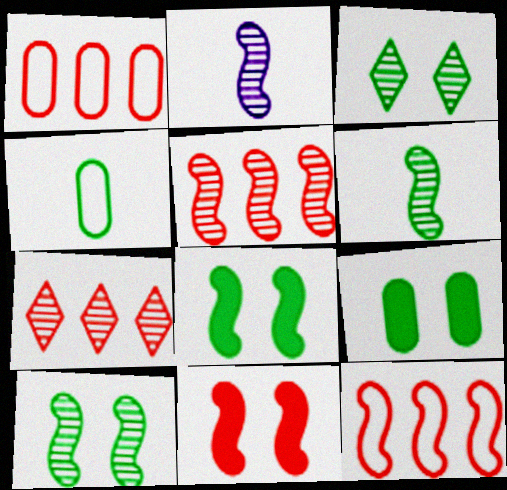[[2, 5, 10], 
[2, 8, 12]]